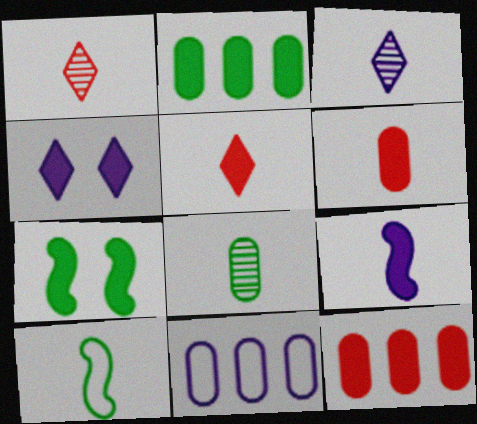[[1, 7, 11], 
[3, 6, 10]]